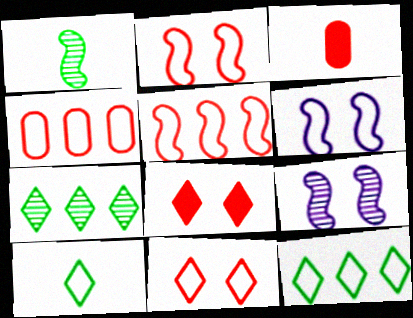[[3, 6, 7], 
[3, 9, 12], 
[4, 6, 10]]